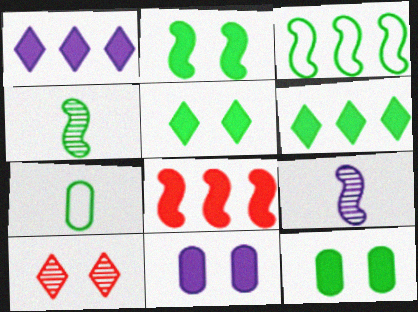[[2, 3, 4], 
[2, 5, 12]]